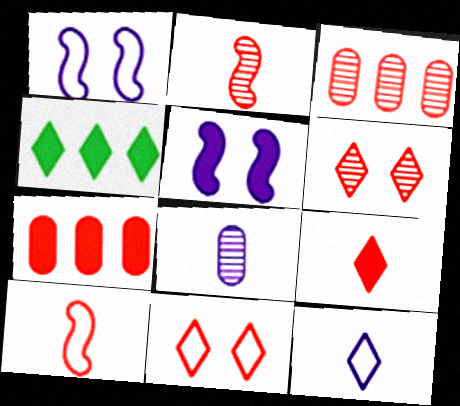[[2, 3, 6], 
[2, 7, 11], 
[4, 6, 12], 
[6, 7, 10]]